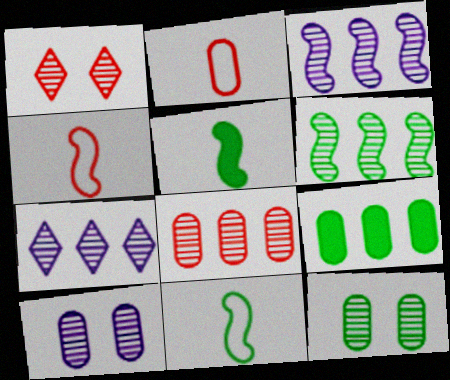[[2, 9, 10], 
[6, 7, 8]]